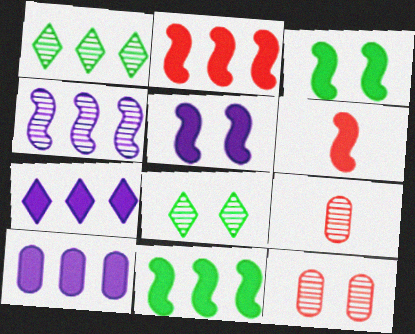[[4, 8, 9], 
[5, 6, 11]]